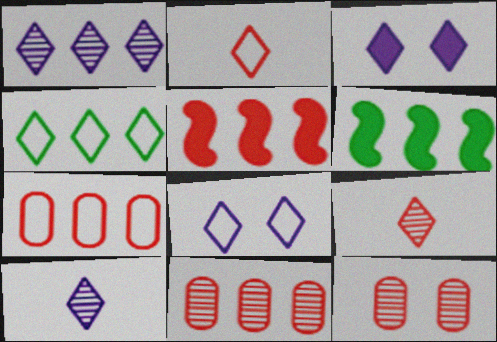[[1, 6, 7], 
[2, 4, 8], 
[2, 5, 12], 
[3, 4, 9]]